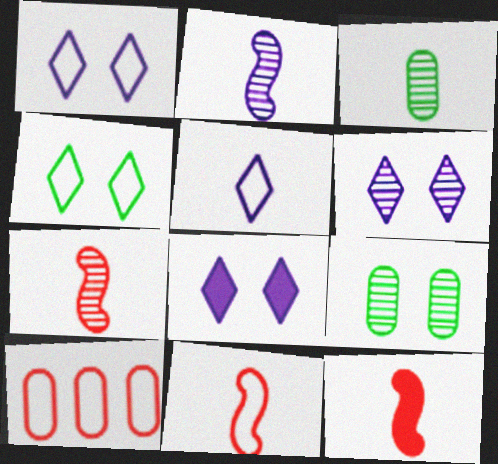[[1, 6, 8], 
[3, 5, 12], 
[7, 11, 12]]